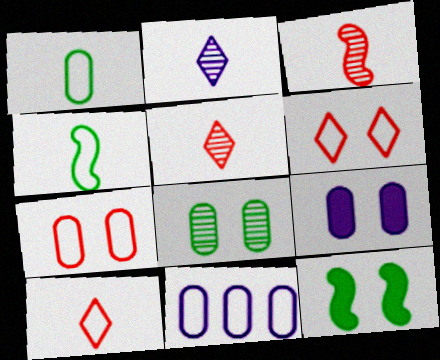[[1, 7, 11], 
[4, 6, 11], 
[5, 11, 12], 
[7, 8, 9]]